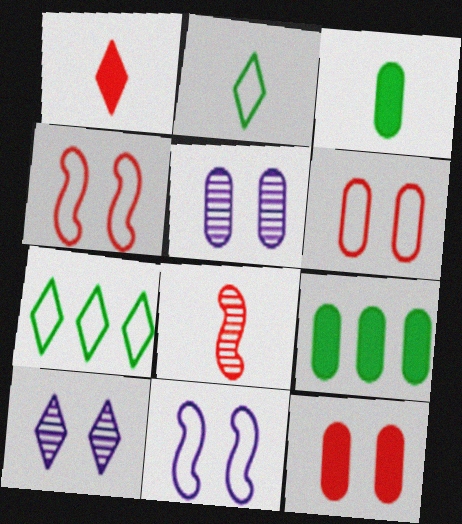[[1, 7, 10]]